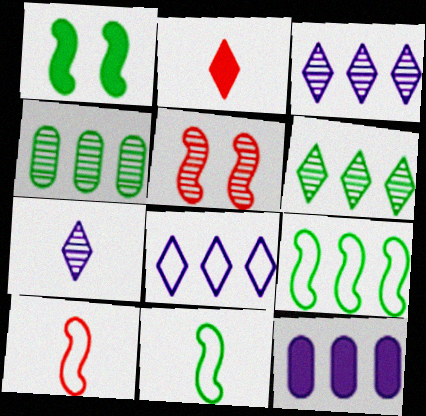[[1, 2, 12], 
[4, 5, 7]]